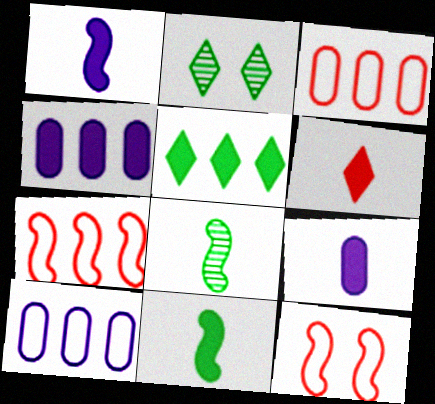[[1, 2, 3], 
[2, 7, 9], 
[6, 9, 11]]